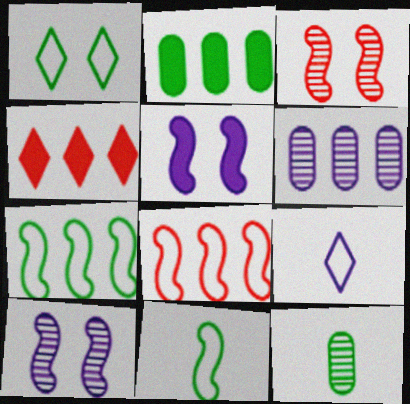[[2, 3, 9], 
[4, 6, 7], 
[5, 6, 9]]